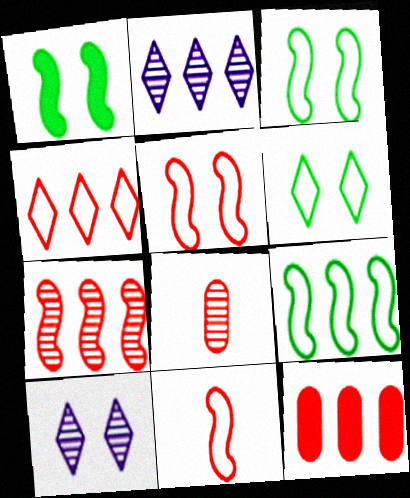[[2, 9, 12], 
[4, 7, 12]]